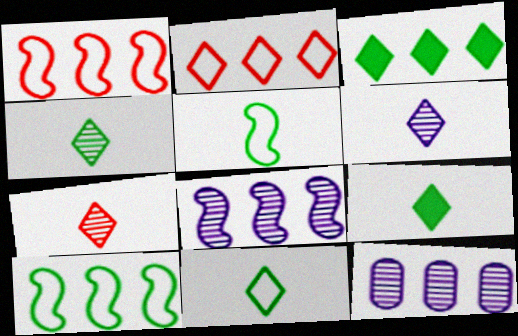[[1, 3, 12], 
[4, 6, 7], 
[4, 9, 11]]